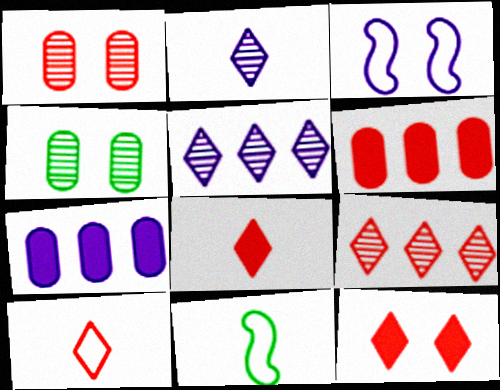[[2, 3, 7], 
[3, 4, 12], 
[9, 10, 12]]